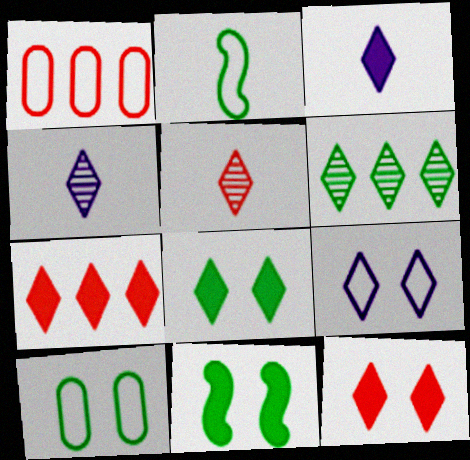[[1, 2, 9], 
[1, 4, 11], 
[3, 7, 8]]